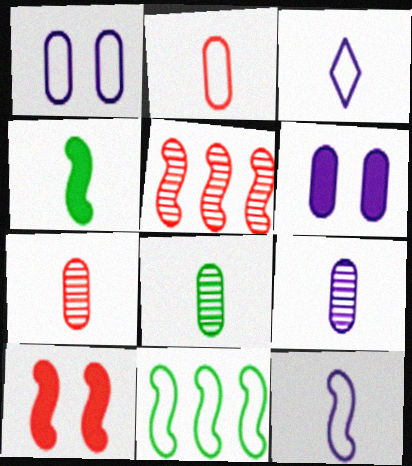[[3, 4, 7], 
[7, 8, 9]]